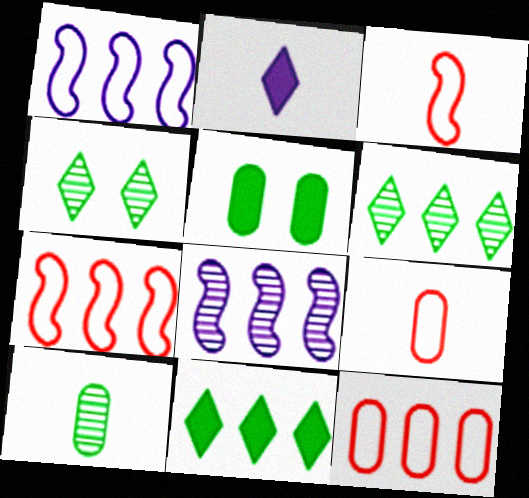[[2, 3, 10], 
[8, 11, 12]]